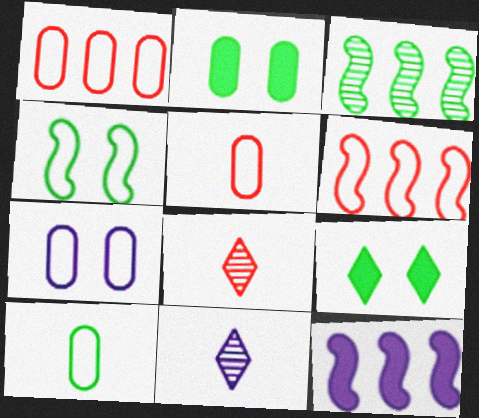[[1, 7, 10], 
[2, 6, 11], 
[3, 6, 12], 
[3, 9, 10], 
[7, 11, 12]]